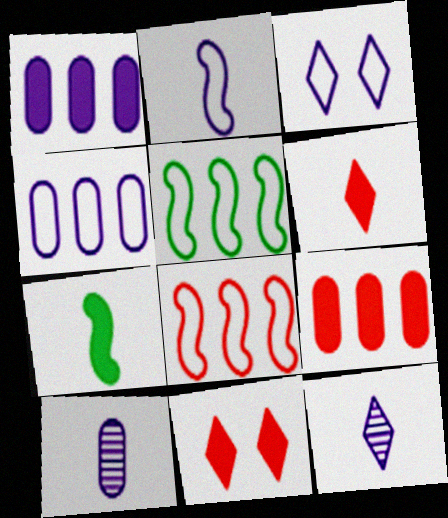[[1, 7, 11], 
[2, 3, 4], 
[5, 10, 11]]